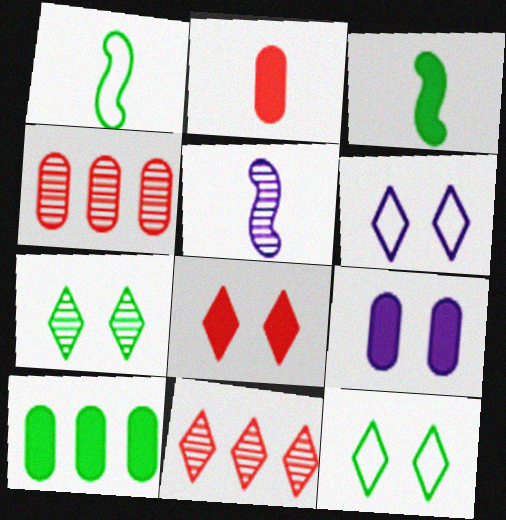[[1, 7, 10], 
[1, 9, 11], 
[2, 9, 10], 
[3, 4, 6], 
[4, 5, 7], 
[6, 7, 8]]